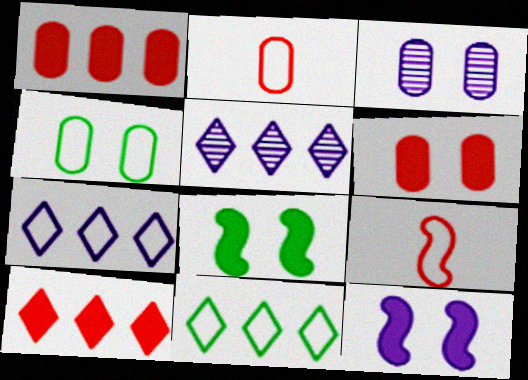[[2, 5, 8], 
[3, 4, 6], 
[4, 7, 9], 
[5, 10, 11]]